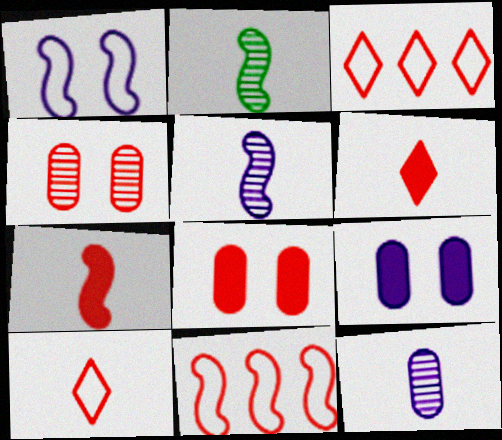[[2, 3, 9], 
[3, 4, 7], 
[4, 6, 11]]